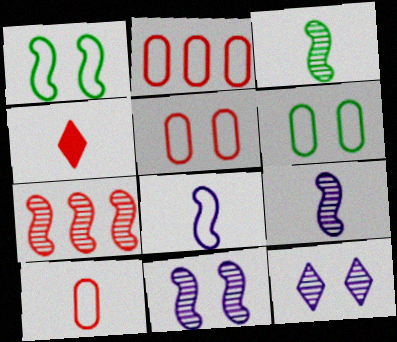[[2, 5, 10], 
[3, 7, 11], 
[4, 5, 7]]